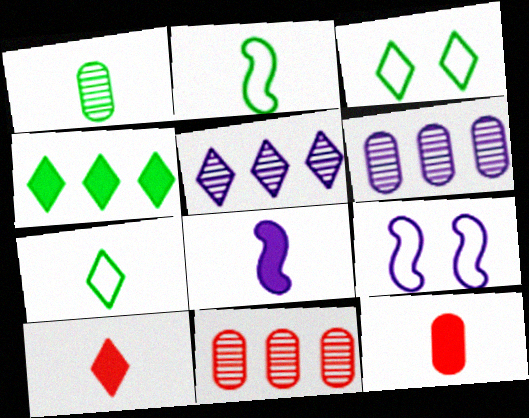[[3, 5, 10], 
[3, 8, 11]]